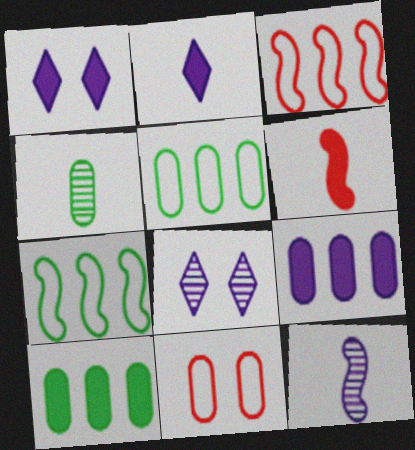[[1, 3, 4], 
[1, 6, 10], 
[4, 9, 11], 
[5, 6, 8]]